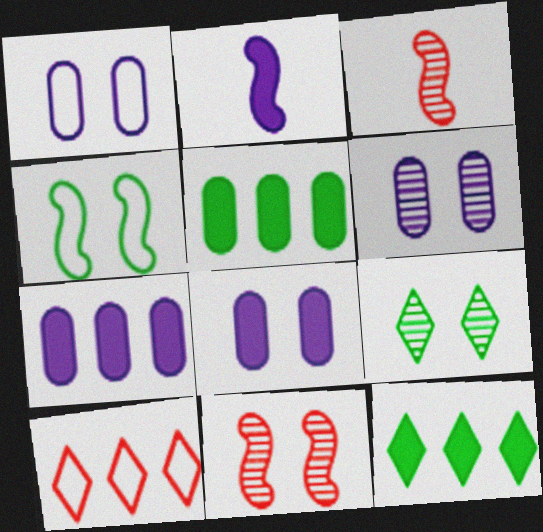[[1, 3, 12], 
[1, 6, 8], 
[6, 9, 11]]